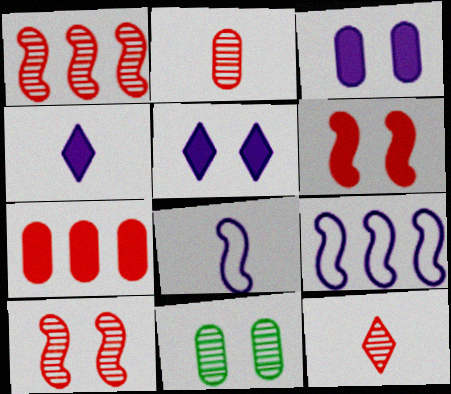[]